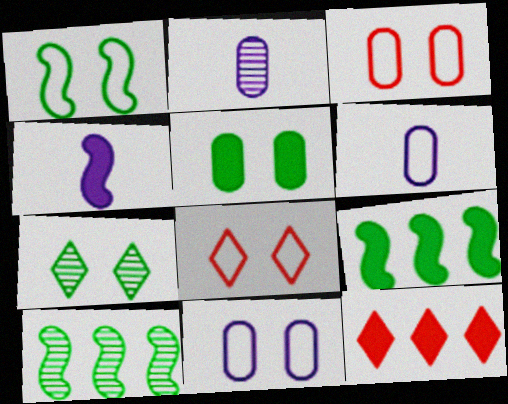[[1, 2, 12], 
[1, 5, 7], 
[1, 8, 11], 
[2, 8, 9], 
[4, 5, 12]]